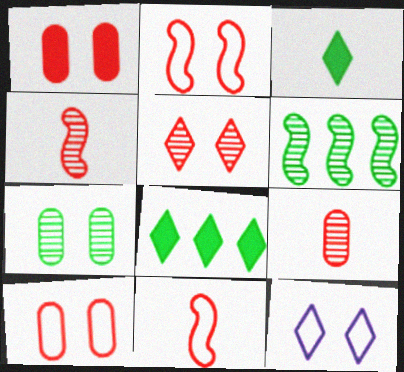[[1, 2, 5]]